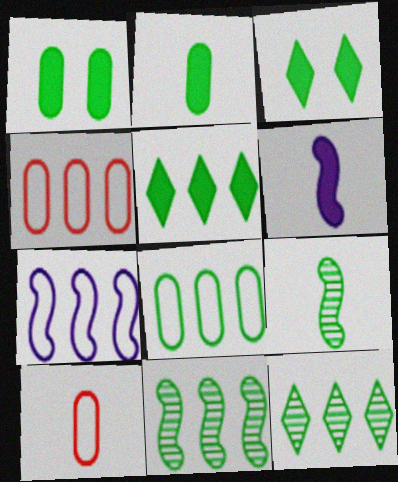[[3, 8, 9], 
[5, 8, 11]]